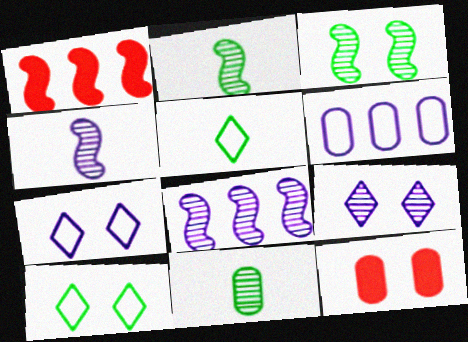[[1, 7, 11], 
[3, 7, 12], 
[5, 8, 12], 
[6, 11, 12]]